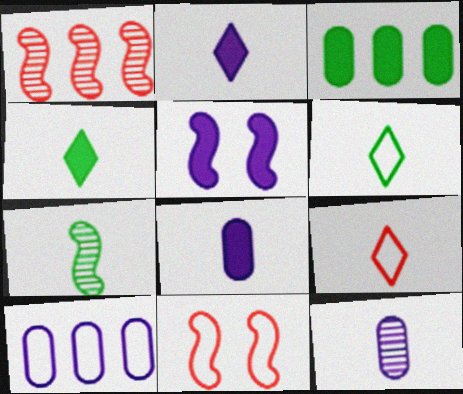[[6, 10, 11], 
[7, 8, 9]]